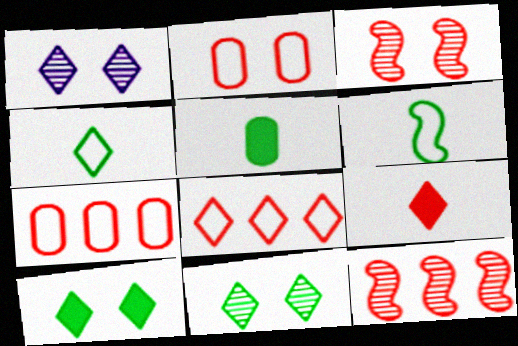[[2, 9, 12], 
[3, 7, 9]]